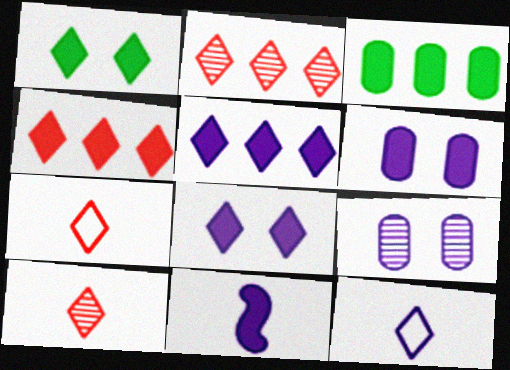[[1, 2, 12], 
[5, 6, 11]]